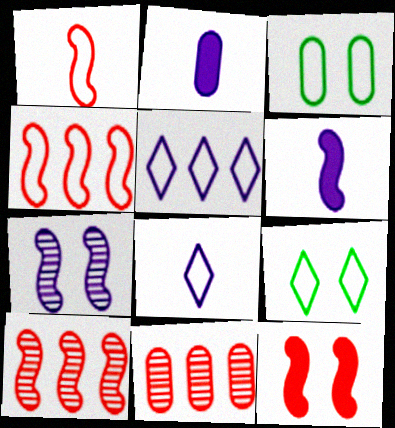[[1, 3, 5], 
[1, 10, 12], 
[2, 3, 11], 
[2, 5, 7], 
[2, 9, 10], 
[3, 4, 8], 
[6, 9, 11]]